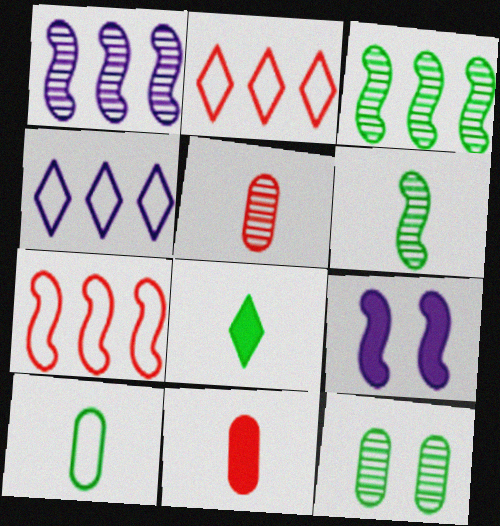[[6, 7, 9], 
[6, 8, 10]]